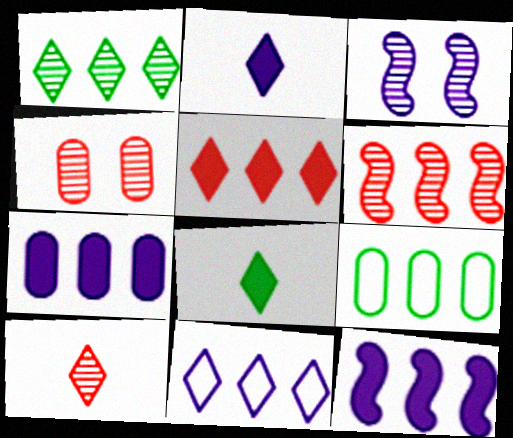[[1, 5, 11], 
[4, 6, 10]]